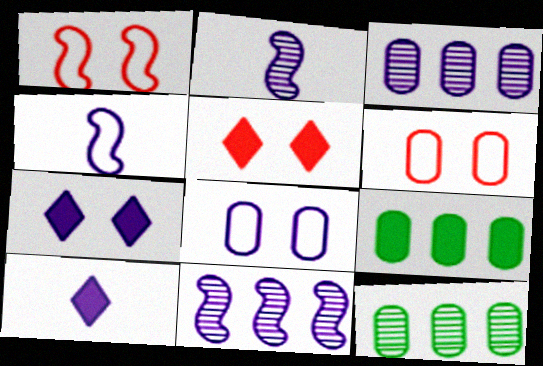[[1, 10, 12], 
[3, 4, 7], 
[4, 5, 12], 
[8, 10, 11]]